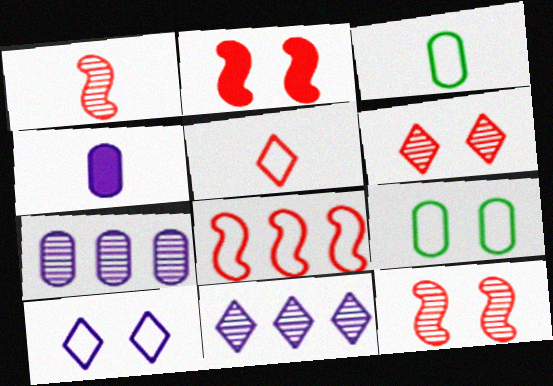[[1, 2, 8], 
[2, 3, 11], 
[3, 8, 10]]